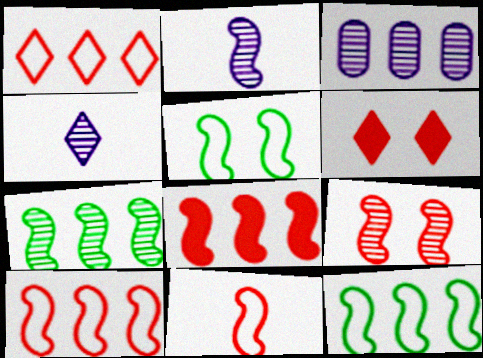[[2, 5, 8], 
[2, 7, 9], 
[8, 9, 11]]